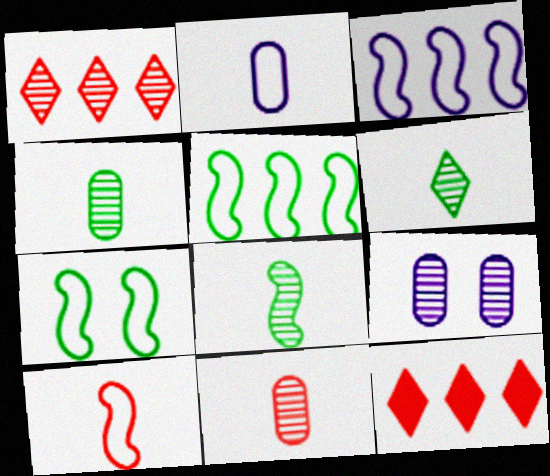[[1, 8, 9], 
[3, 7, 10], 
[4, 6, 8]]